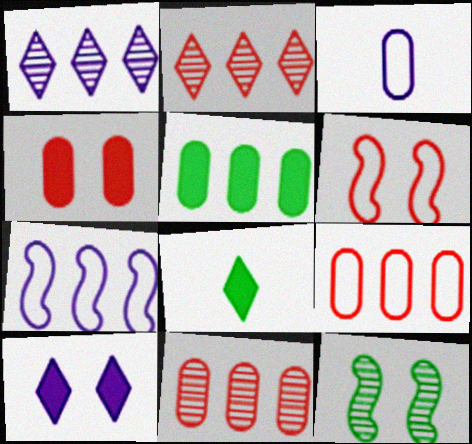[[2, 5, 7]]